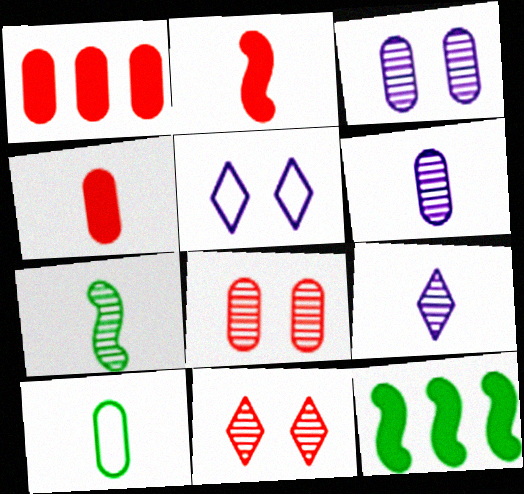[[1, 3, 10], 
[1, 5, 7], 
[2, 9, 10], 
[4, 6, 10]]